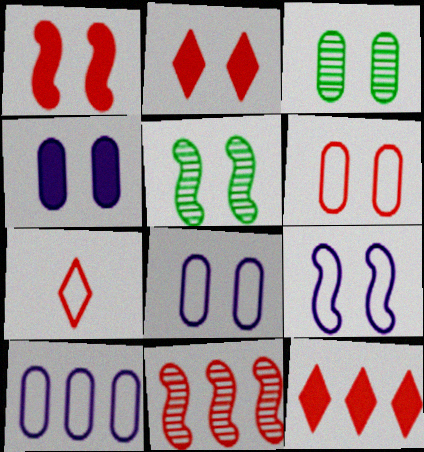[[1, 5, 9], 
[2, 3, 9], 
[2, 5, 8], 
[3, 4, 6]]